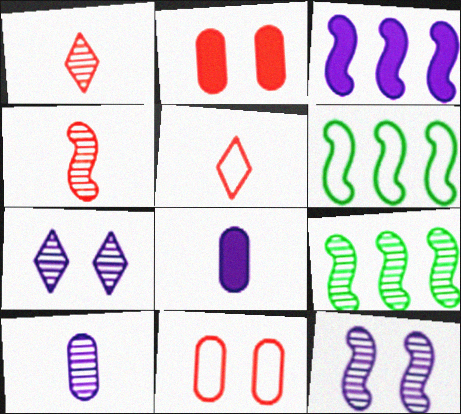[[4, 9, 12]]